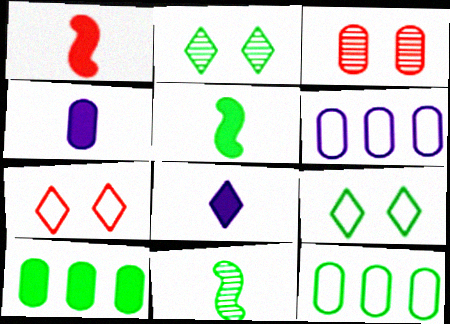[[1, 2, 6], 
[2, 5, 12], 
[3, 4, 12], 
[9, 10, 11]]